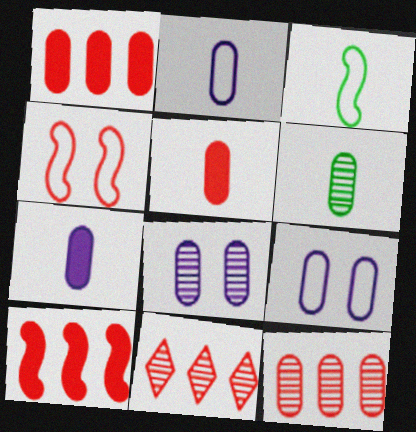[[1, 6, 9], 
[2, 5, 6], 
[4, 5, 11], 
[6, 8, 12]]